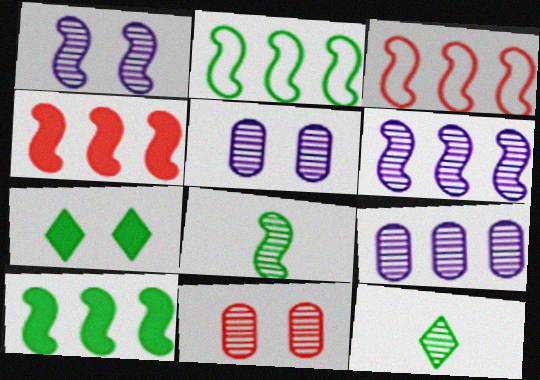[[2, 4, 6], 
[3, 6, 10], 
[6, 11, 12]]